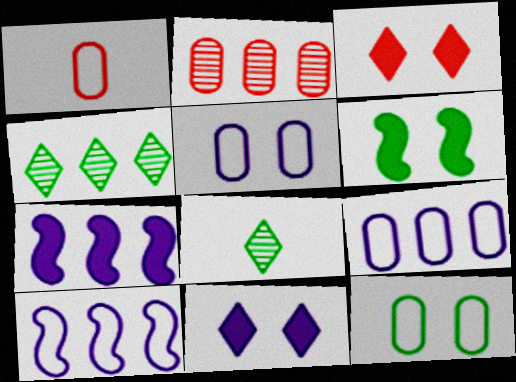[[1, 9, 12]]